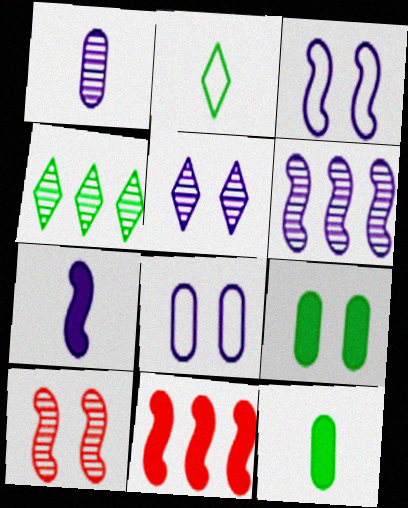[[1, 4, 10], 
[1, 5, 6], 
[3, 6, 7]]